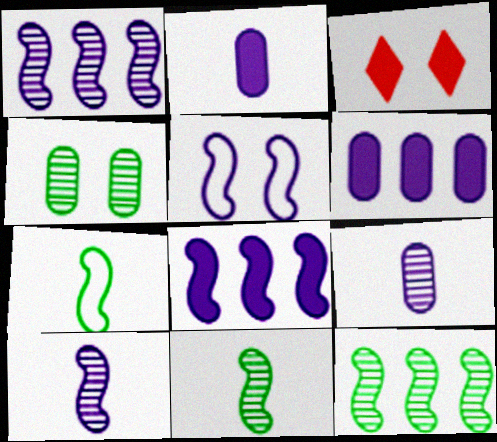[[3, 4, 5], 
[5, 8, 10]]